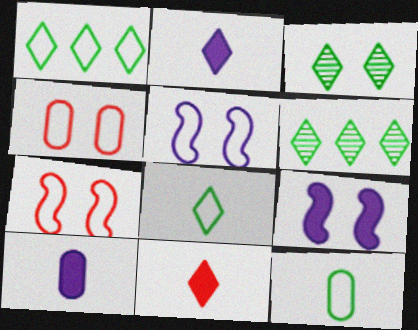[[3, 4, 9], 
[6, 7, 10]]